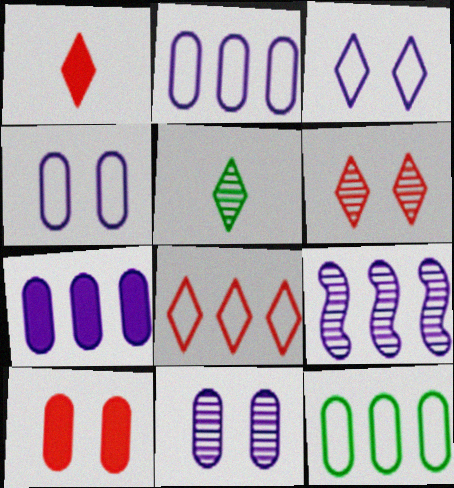[[1, 6, 8]]